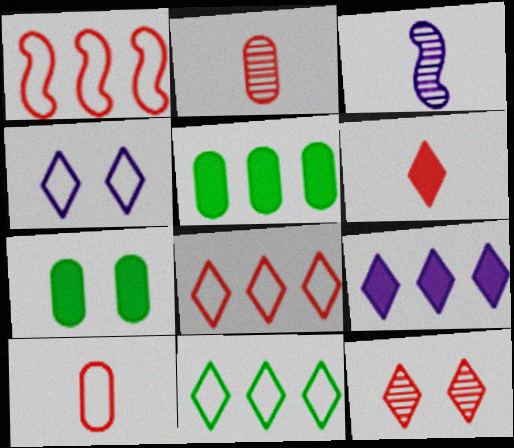[[3, 7, 8], 
[6, 8, 12]]